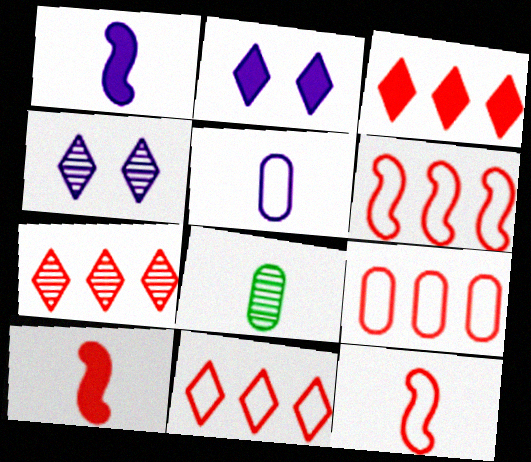[[2, 6, 8], 
[3, 7, 11], 
[6, 9, 11]]